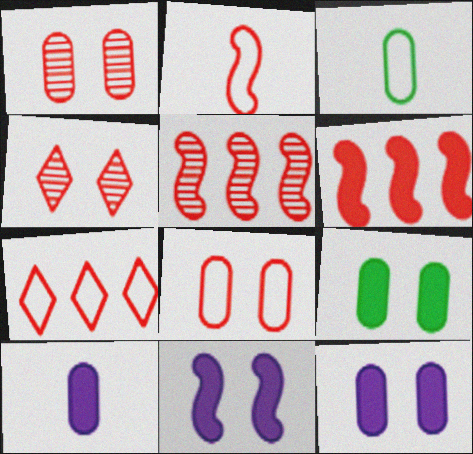[[2, 7, 8]]